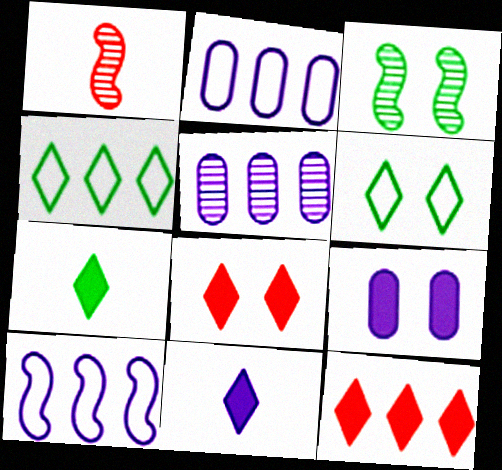[[1, 4, 9]]